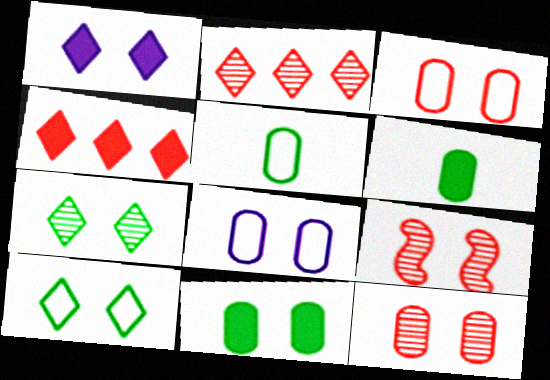[[8, 11, 12]]